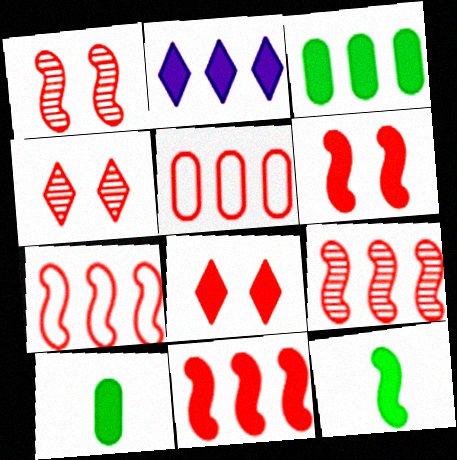[[2, 3, 11], 
[2, 6, 10], 
[7, 9, 11]]